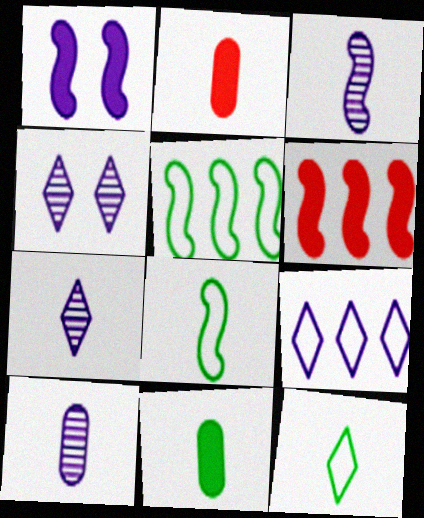[[1, 9, 10], 
[2, 3, 12], 
[2, 4, 5], 
[2, 7, 8], 
[3, 7, 10]]